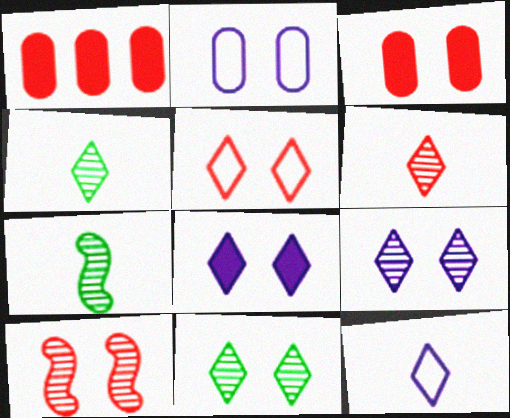[[3, 5, 10], 
[5, 8, 11]]